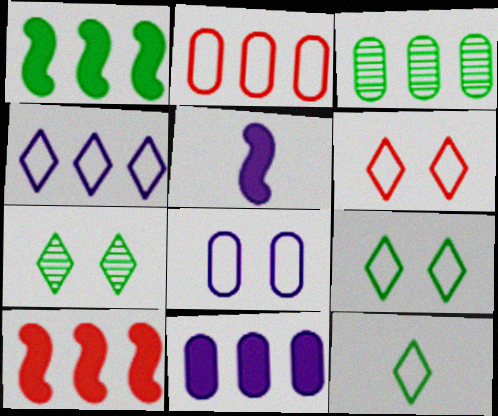[[2, 3, 11], 
[2, 5, 7], 
[3, 4, 10], 
[3, 5, 6], 
[4, 6, 12]]